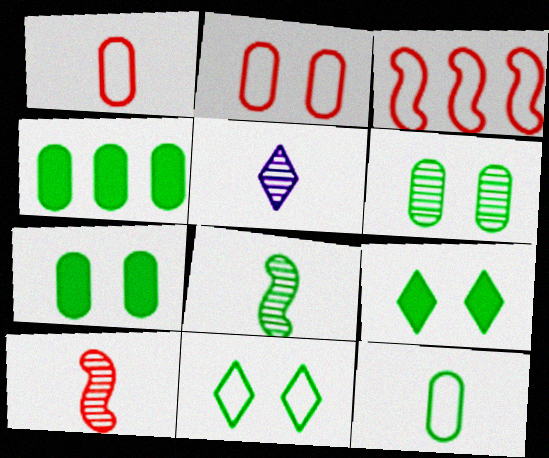[[3, 5, 7], 
[4, 6, 12], 
[4, 8, 11]]